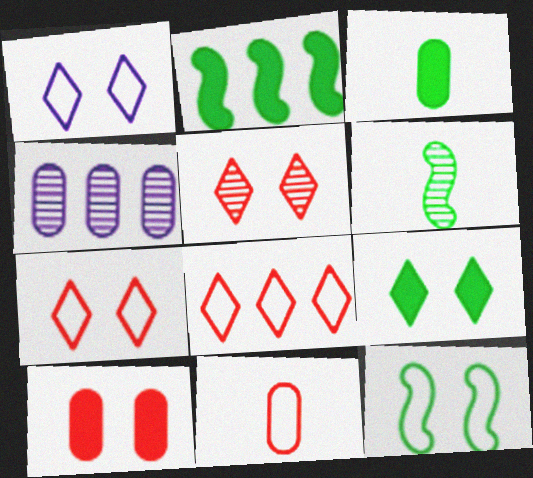[[1, 5, 9], 
[2, 3, 9], 
[2, 4, 8], 
[2, 6, 12], 
[4, 5, 6]]